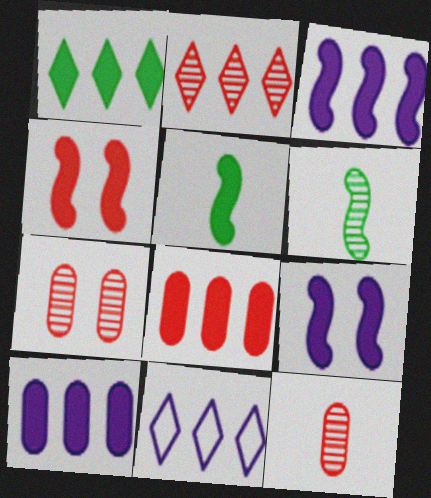[[1, 2, 11], 
[1, 3, 8], 
[3, 4, 5], 
[5, 7, 11]]